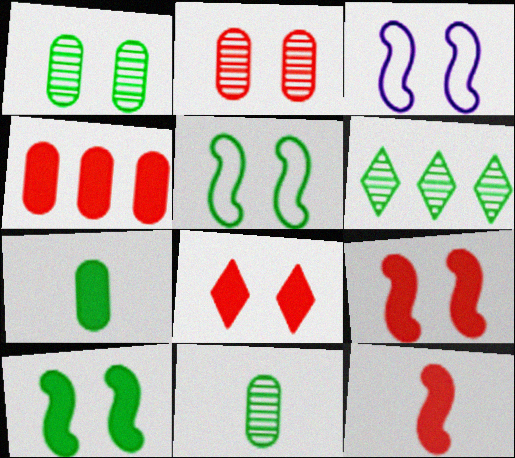[[1, 3, 8], 
[4, 8, 12], 
[5, 6, 7]]